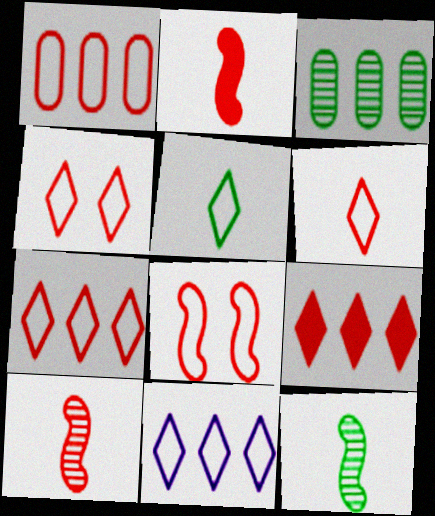[[1, 6, 8], 
[4, 5, 11], 
[4, 6, 7]]